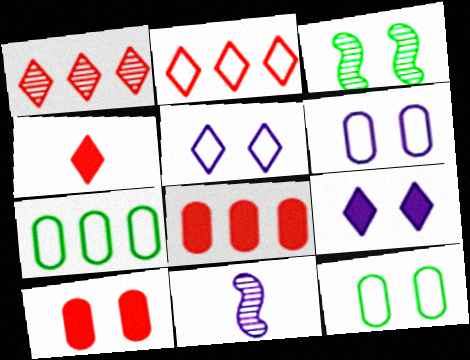[[3, 5, 10]]